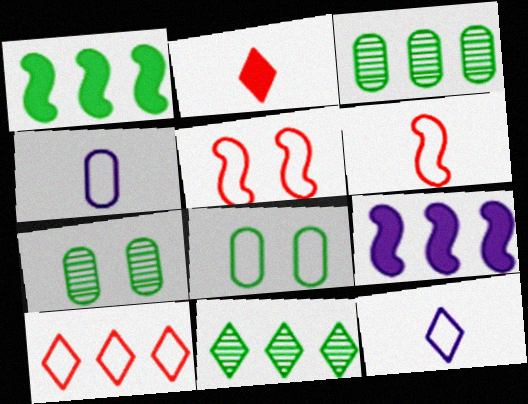[[3, 9, 10]]